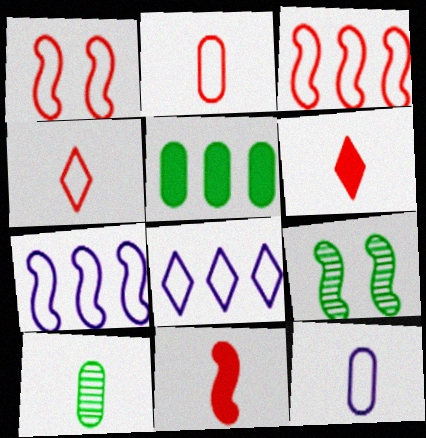[[7, 9, 11]]